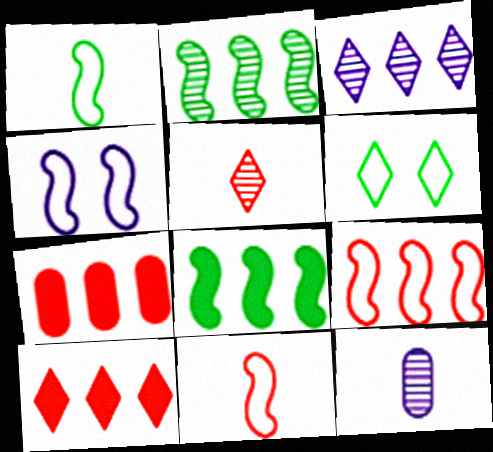[[1, 4, 9]]